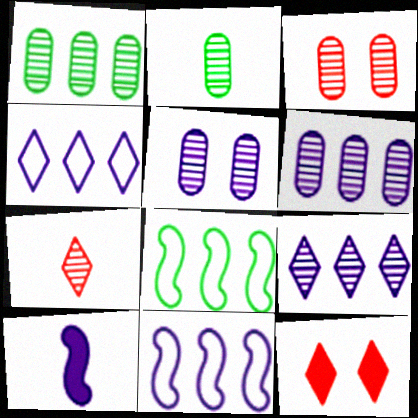[[2, 3, 6], 
[2, 11, 12], 
[4, 5, 10]]